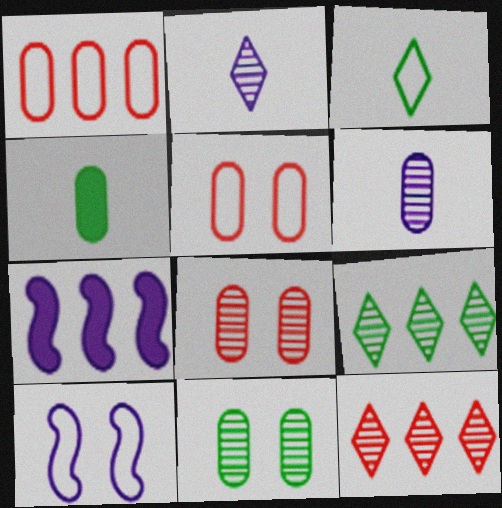[[1, 3, 10], 
[1, 7, 9], 
[3, 7, 8], 
[4, 10, 12]]